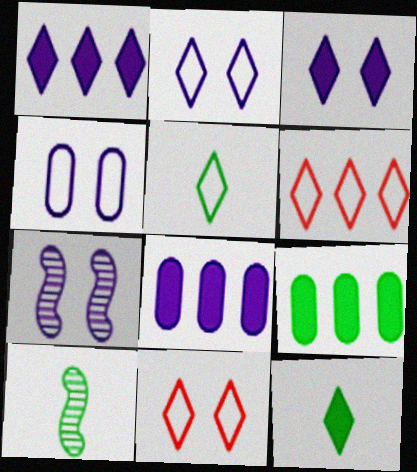[[2, 5, 6], 
[3, 4, 7], 
[8, 10, 11]]